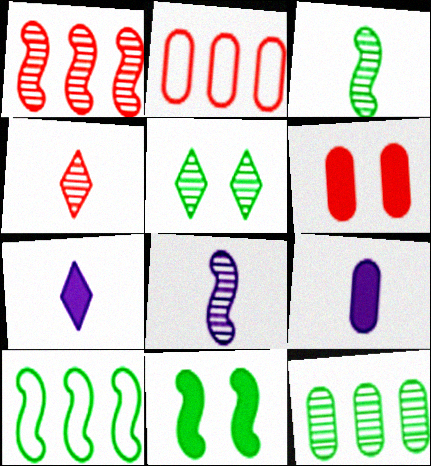[[3, 5, 12], 
[3, 10, 11]]